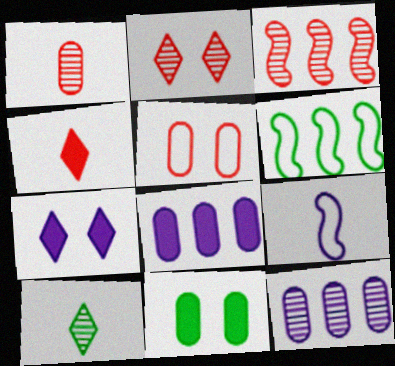[[1, 2, 3], 
[1, 6, 7], 
[3, 4, 5], 
[6, 10, 11], 
[7, 9, 12]]